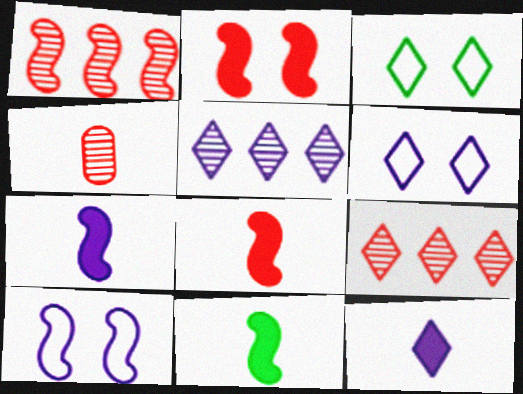[[1, 10, 11], 
[3, 9, 12], 
[5, 6, 12], 
[7, 8, 11]]